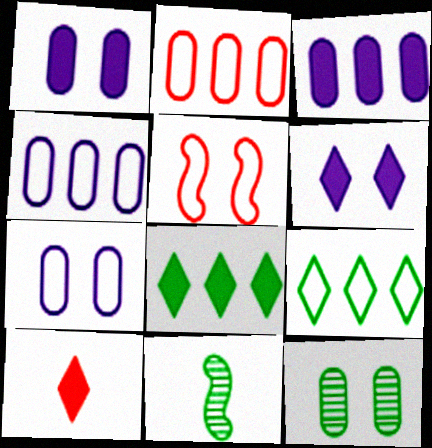[[2, 6, 11], 
[5, 6, 12], 
[6, 8, 10]]